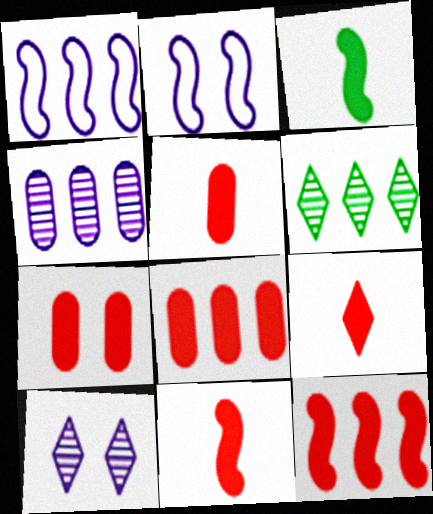[[1, 6, 8], 
[2, 5, 6], 
[5, 7, 8], 
[5, 9, 11], 
[7, 9, 12]]